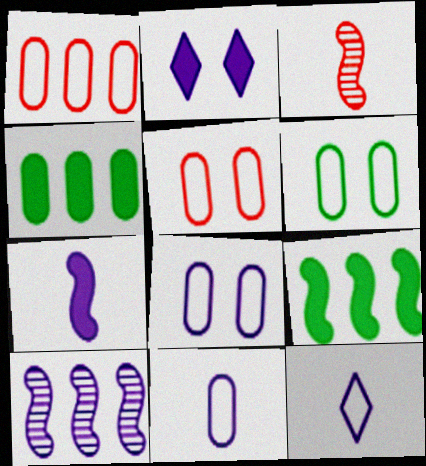[[1, 6, 11], 
[2, 10, 11], 
[5, 6, 8]]